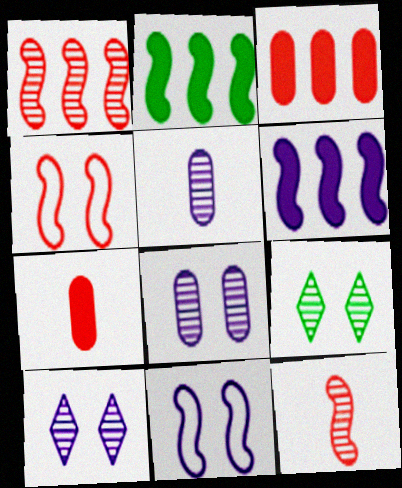[[1, 5, 9], 
[2, 11, 12]]